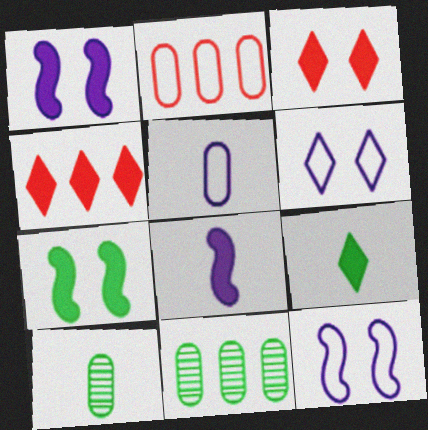[[4, 10, 12]]